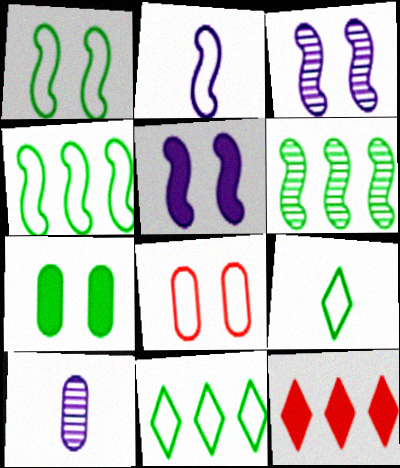[[1, 10, 12], 
[2, 8, 11], 
[6, 7, 9]]